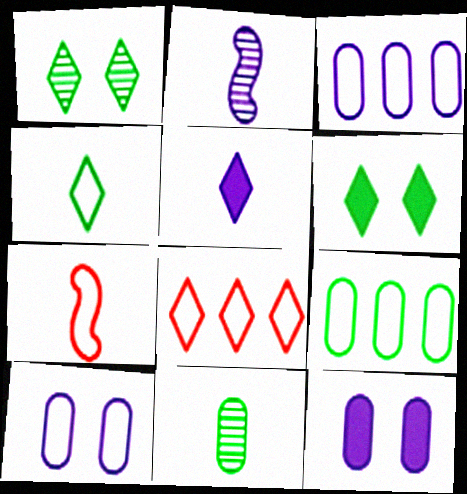[[1, 5, 8], 
[5, 7, 11]]